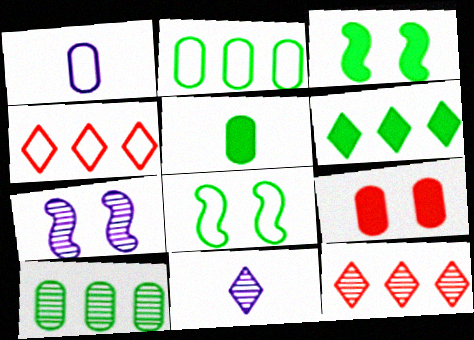[[1, 3, 12], 
[1, 4, 8], 
[1, 9, 10], 
[3, 5, 6], 
[4, 5, 7]]